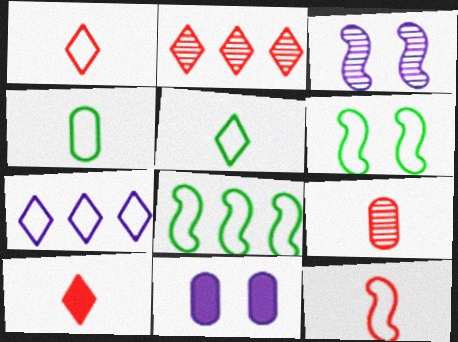[[9, 10, 12]]